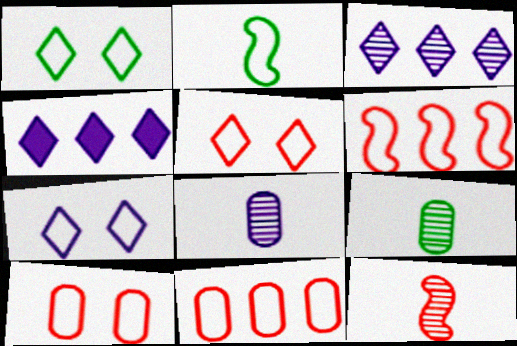[[1, 5, 7], 
[2, 7, 11]]